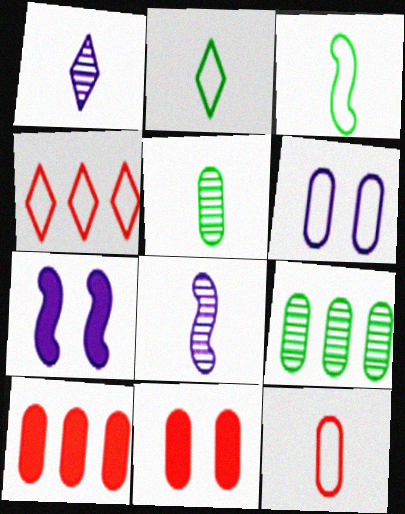[[3, 4, 6], 
[4, 5, 7], 
[5, 6, 10]]